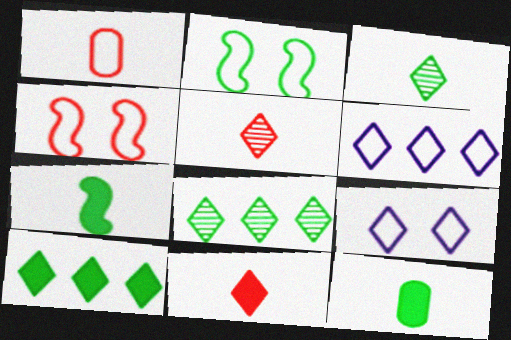[[1, 2, 6], 
[2, 8, 12], 
[5, 9, 10], 
[8, 9, 11]]